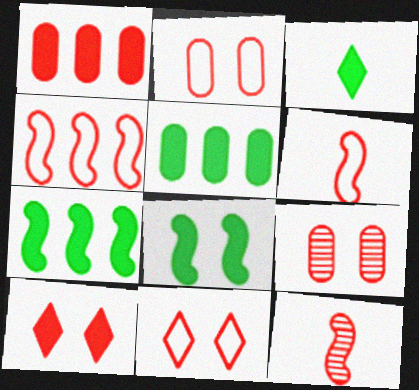[[1, 11, 12], 
[3, 5, 8]]